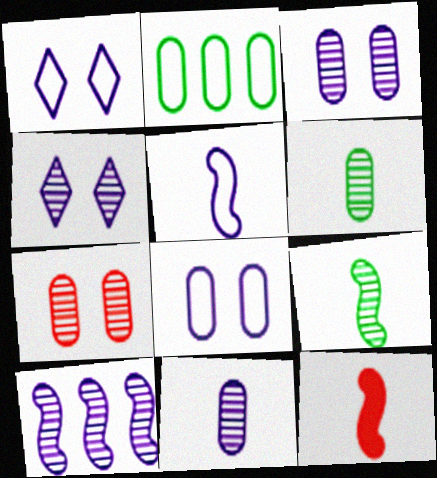[[2, 4, 12], 
[4, 10, 11], 
[5, 9, 12]]